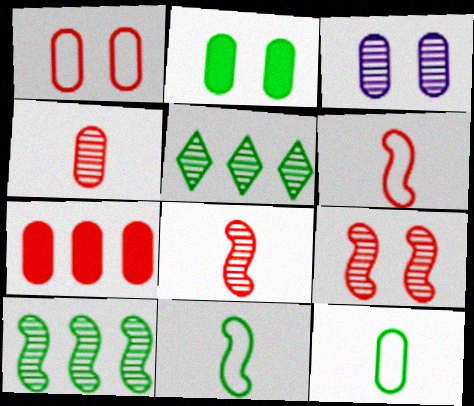[[1, 2, 3], 
[1, 4, 7], 
[2, 5, 11], 
[3, 5, 8], 
[3, 7, 12]]